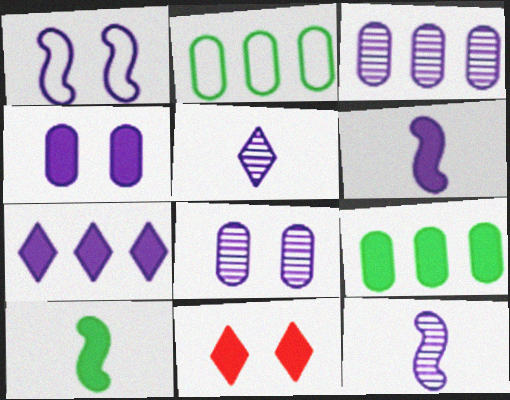[[2, 11, 12], 
[4, 6, 7], 
[6, 9, 11]]